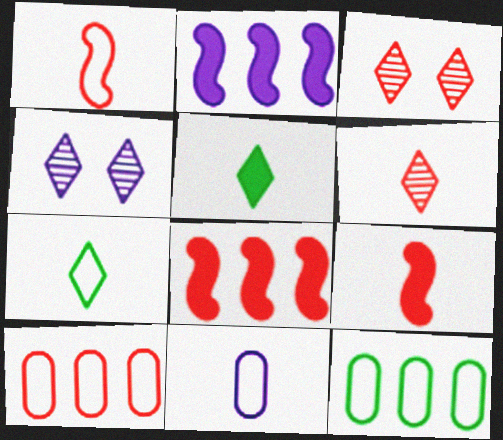[[1, 7, 11], 
[2, 4, 11], 
[3, 9, 10], 
[4, 9, 12]]